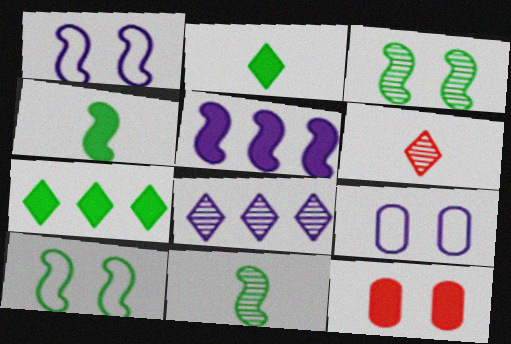[[2, 5, 12]]